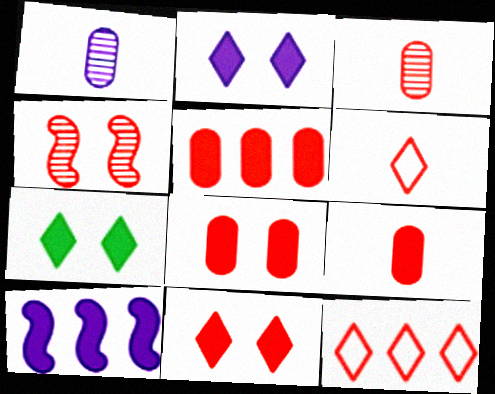[[2, 7, 11], 
[4, 5, 6], 
[4, 9, 12], 
[5, 8, 9], 
[7, 9, 10]]